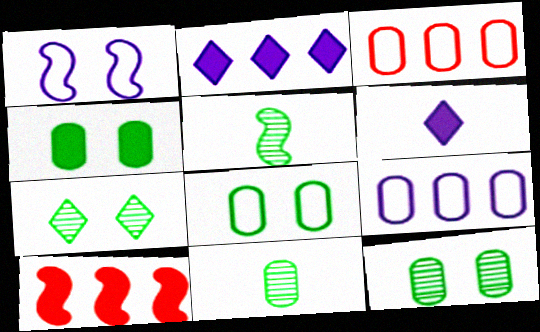[[1, 5, 10], 
[4, 6, 10], 
[4, 8, 12]]